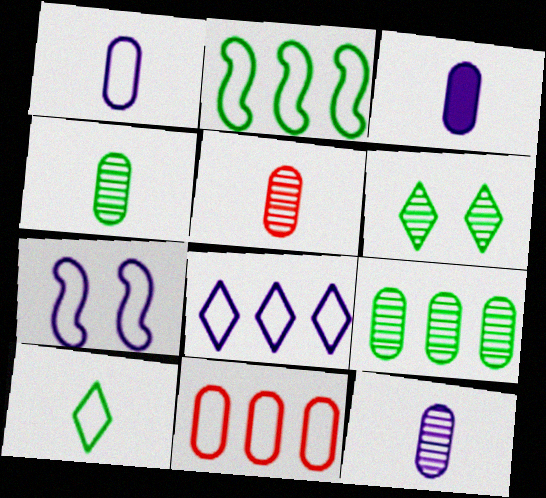[[1, 3, 12], 
[1, 7, 8], 
[2, 8, 11], 
[4, 5, 12], 
[7, 10, 11]]